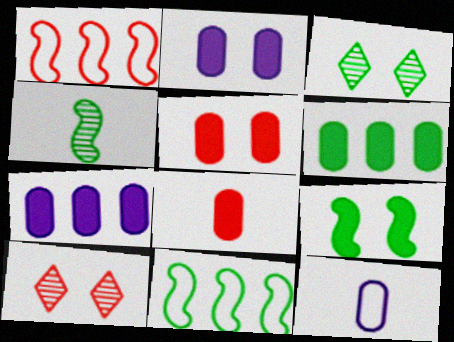[[1, 8, 10], 
[2, 6, 8], 
[4, 9, 11]]